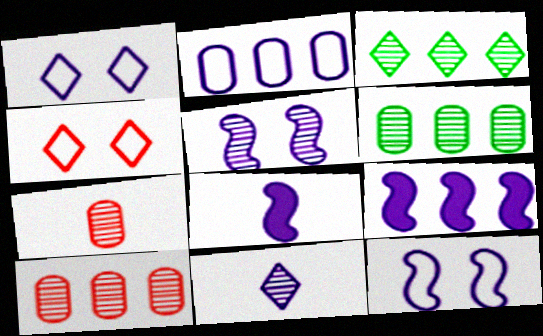[[3, 5, 7], 
[4, 6, 8]]